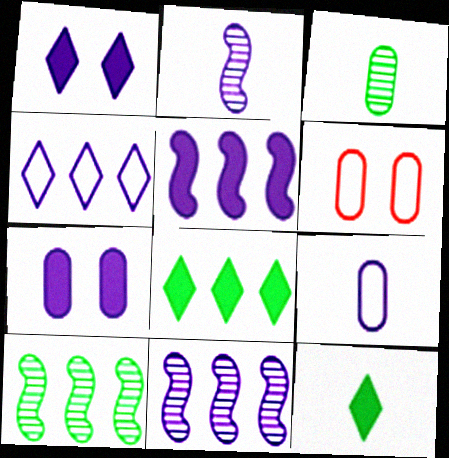[[1, 9, 11], 
[2, 4, 7], 
[2, 6, 8], 
[6, 11, 12]]